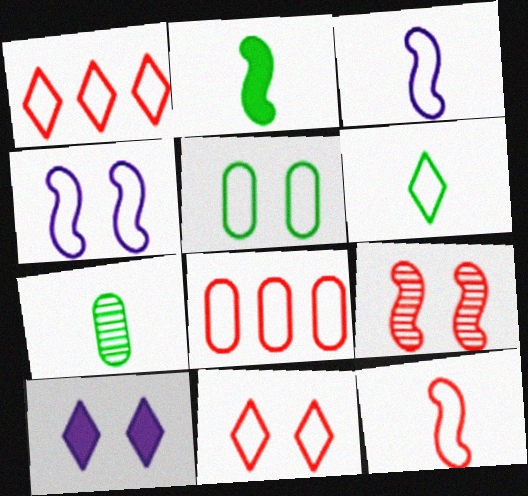[[1, 3, 5], 
[2, 6, 7], 
[4, 5, 11], 
[4, 6, 8], 
[5, 9, 10], 
[8, 11, 12]]